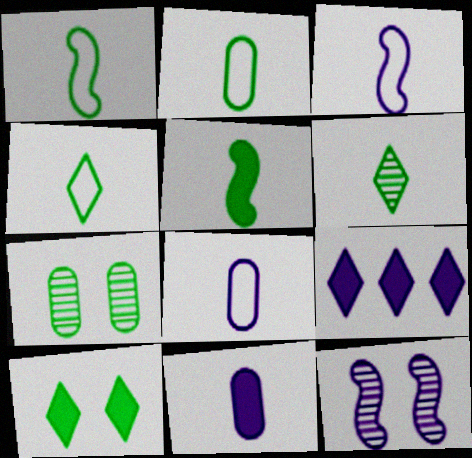[[1, 2, 4], 
[2, 5, 6], 
[8, 9, 12]]